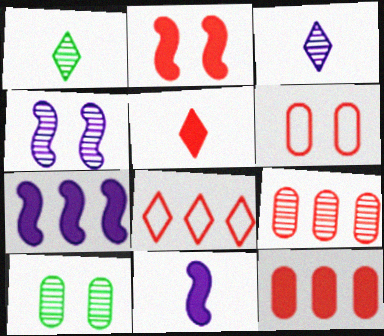[[1, 4, 9], 
[1, 6, 7], 
[2, 5, 12], 
[8, 10, 11]]